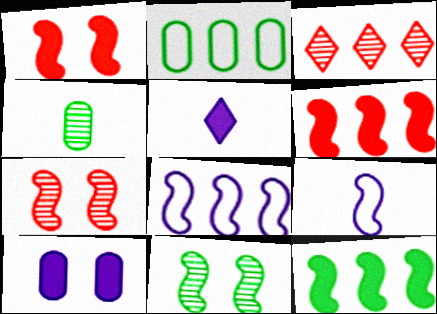[[2, 5, 7], 
[6, 9, 11], 
[7, 9, 12]]